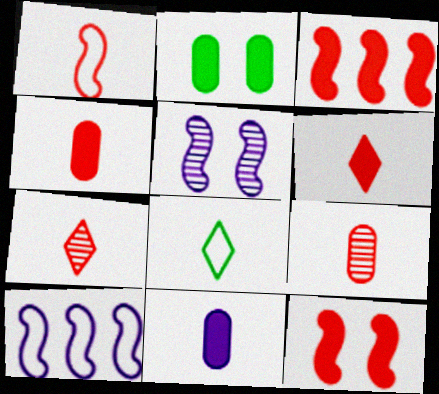[[1, 4, 7], 
[1, 6, 9], 
[2, 7, 10]]